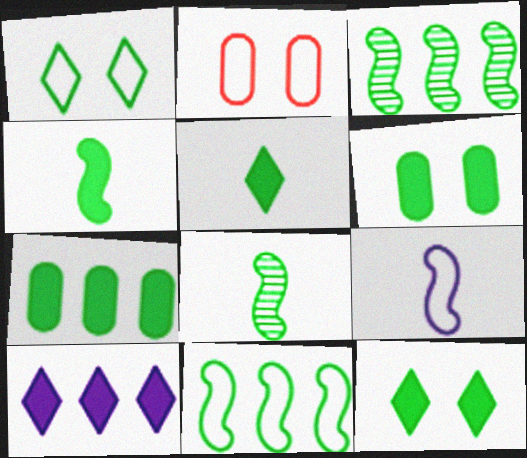[[1, 7, 8], 
[2, 8, 10], 
[4, 7, 12]]